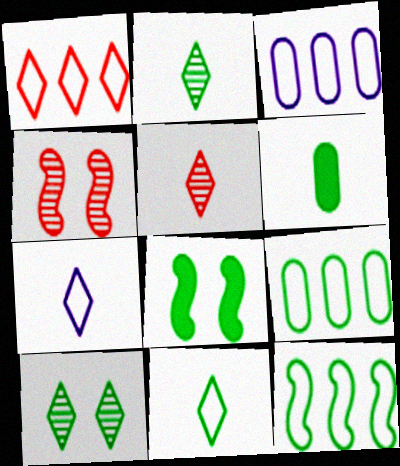[[1, 3, 12], 
[2, 8, 9], 
[3, 5, 8], 
[6, 10, 12]]